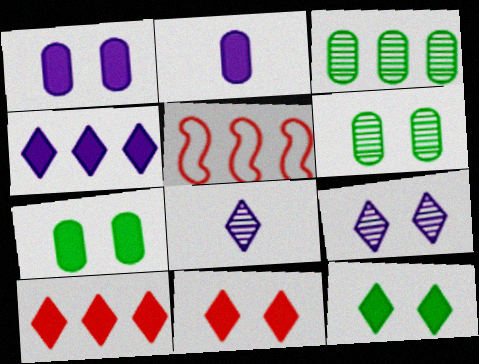[[3, 4, 5], 
[5, 7, 8]]